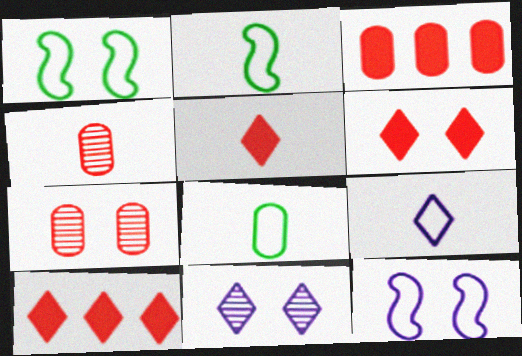[[2, 3, 11], 
[5, 6, 10]]